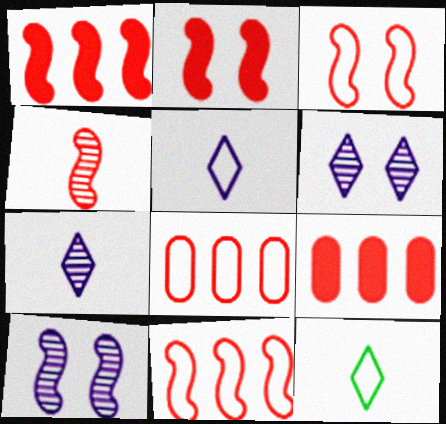[[1, 3, 4], 
[2, 4, 11], 
[9, 10, 12]]